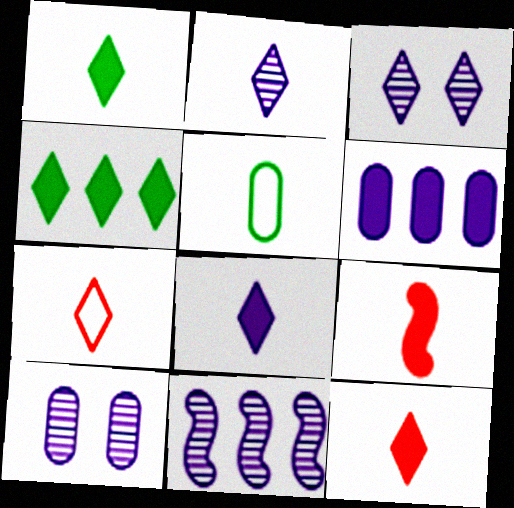[[1, 2, 7], 
[1, 8, 12], 
[2, 5, 9], 
[2, 10, 11], 
[3, 4, 7]]